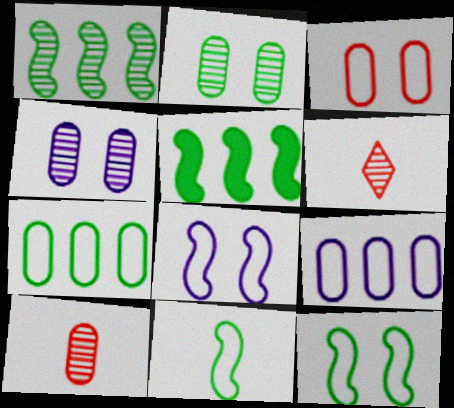[[1, 4, 6]]